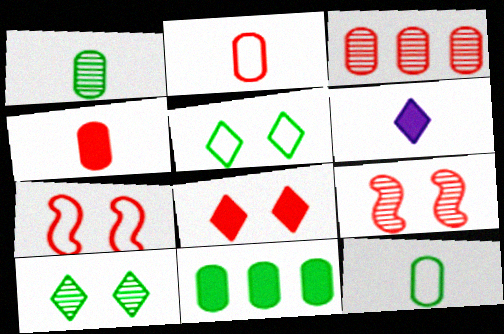[]